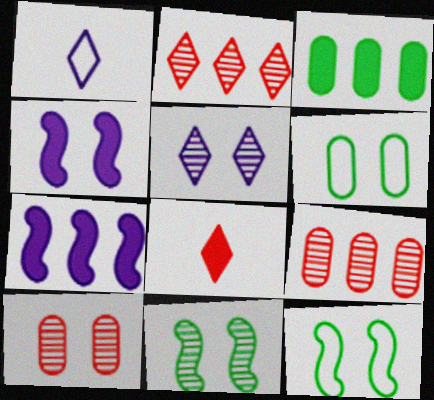[[3, 4, 8], 
[5, 10, 11]]